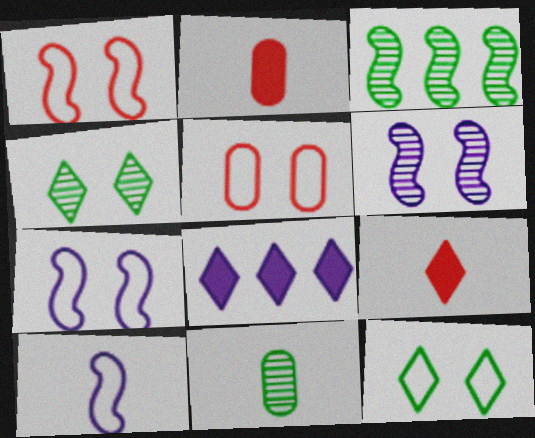[[1, 8, 11], 
[3, 4, 11], 
[5, 7, 12], 
[9, 10, 11]]